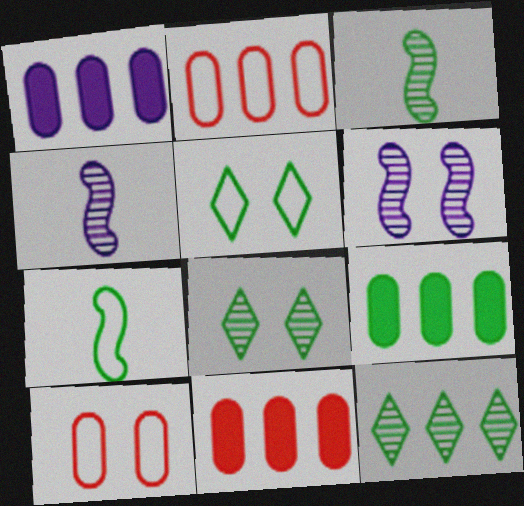[[1, 9, 11], 
[3, 5, 9], 
[4, 5, 11], 
[7, 8, 9]]